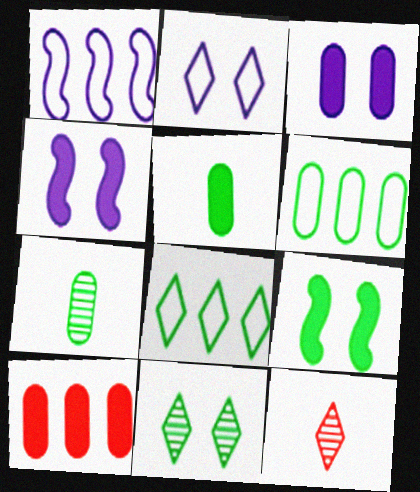[[3, 5, 10], 
[4, 6, 12], 
[7, 8, 9]]